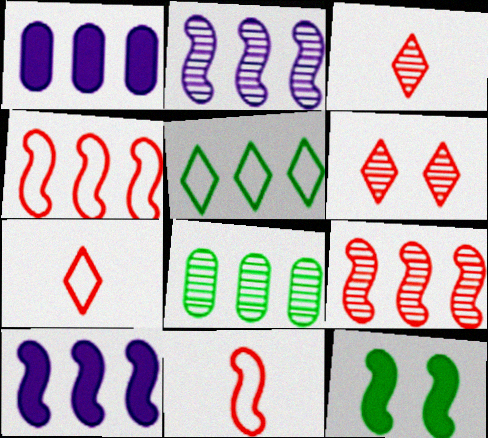[[1, 5, 9], 
[2, 11, 12]]